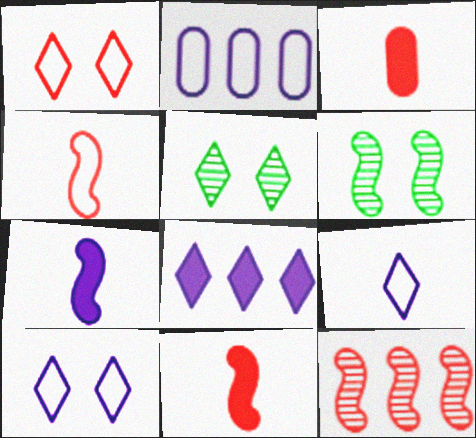[[1, 3, 12], 
[2, 5, 11]]